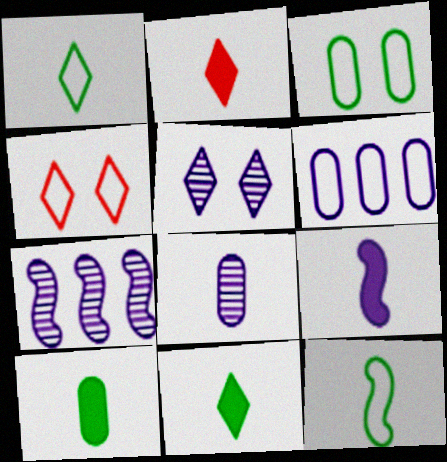[[2, 3, 7], 
[2, 8, 12], 
[2, 9, 10], 
[4, 6, 12], 
[4, 7, 10], 
[5, 6, 9], 
[5, 7, 8]]